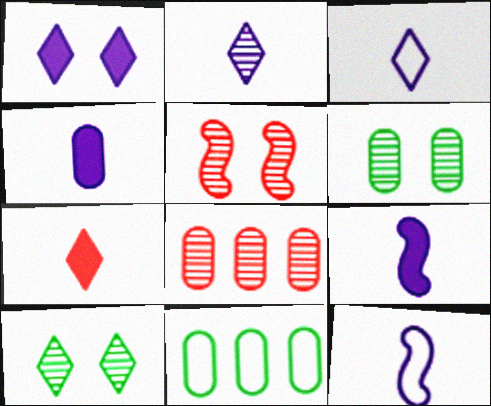[[2, 4, 12]]